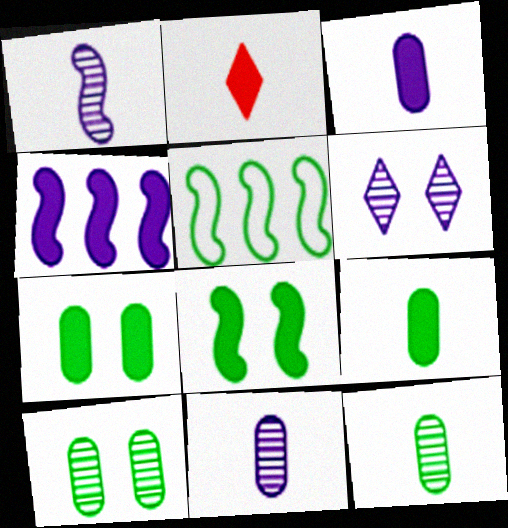[[2, 4, 7]]